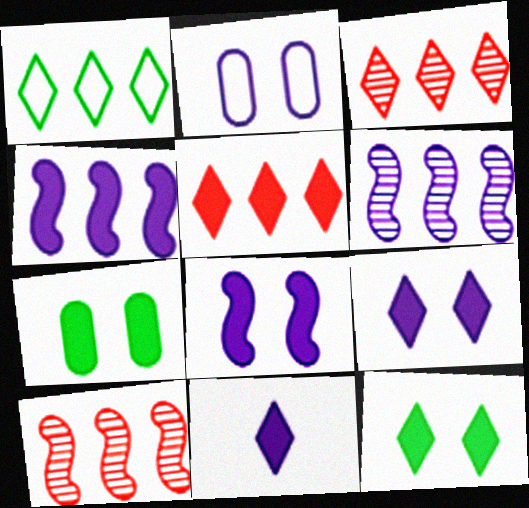[[2, 6, 11], 
[5, 11, 12]]